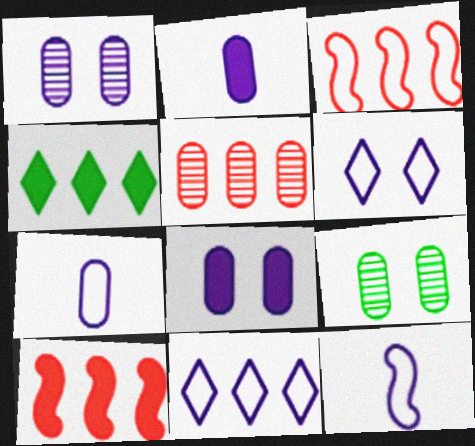[]